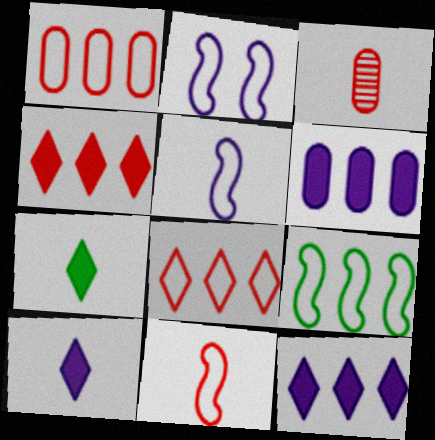[[2, 9, 11], 
[3, 5, 7]]